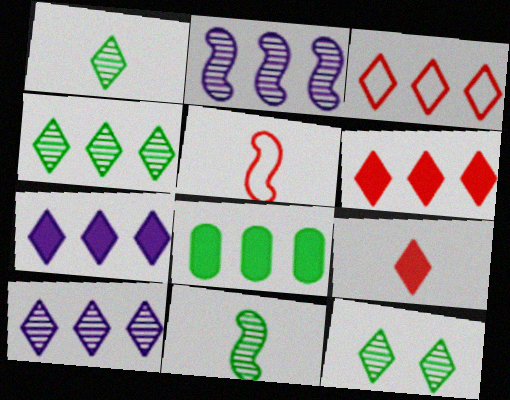[[1, 4, 12], 
[2, 3, 8], 
[3, 4, 7]]